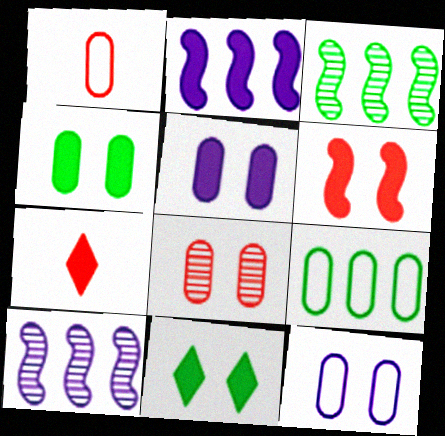[[1, 9, 12], 
[1, 10, 11], 
[2, 4, 7], 
[3, 7, 12], 
[4, 8, 12], 
[5, 6, 11]]